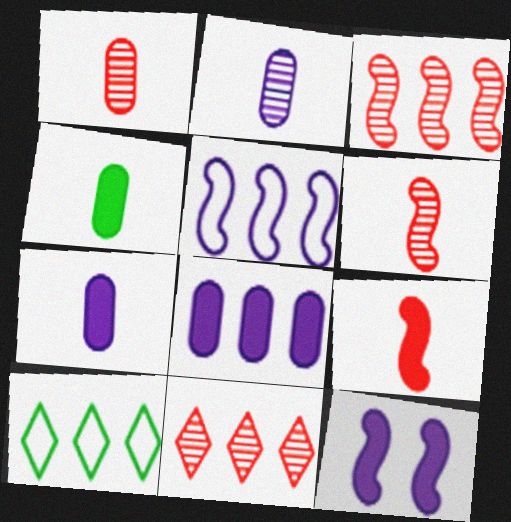[[1, 10, 12], 
[3, 8, 10]]